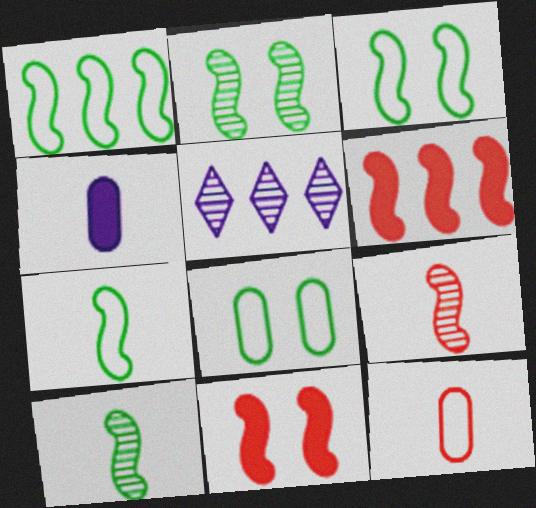[[1, 3, 7]]